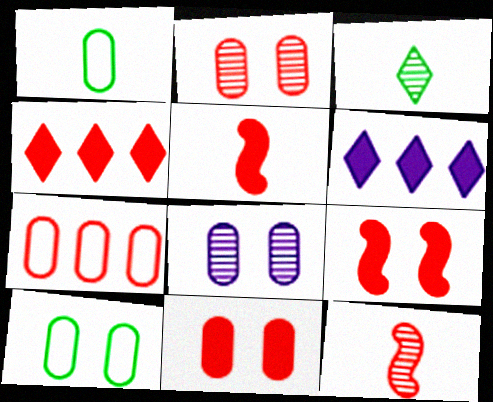[[4, 5, 11], 
[6, 10, 12], 
[8, 10, 11]]